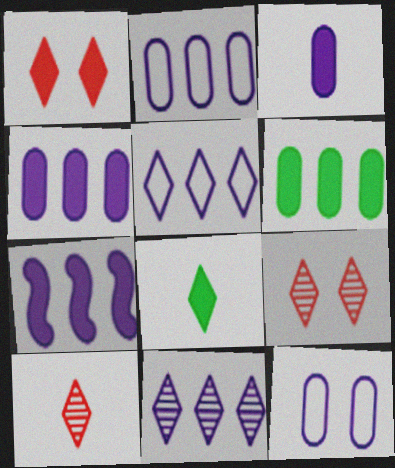[[2, 7, 11], 
[5, 8, 9]]